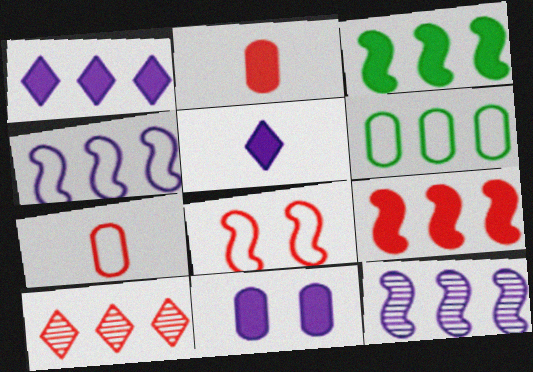[[2, 8, 10]]